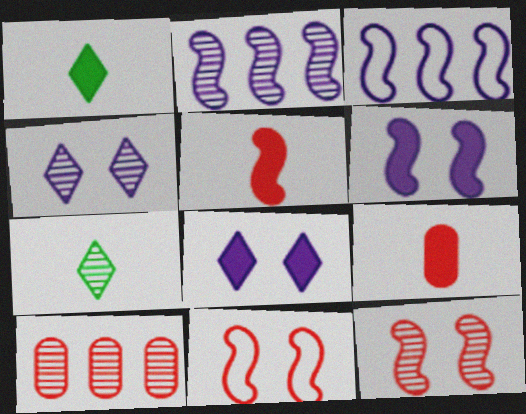[]